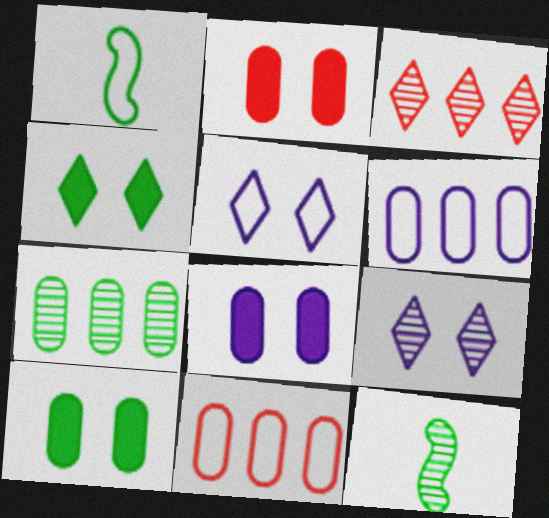[[1, 3, 8], 
[1, 4, 7], 
[1, 5, 11], 
[2, 8, 10]]